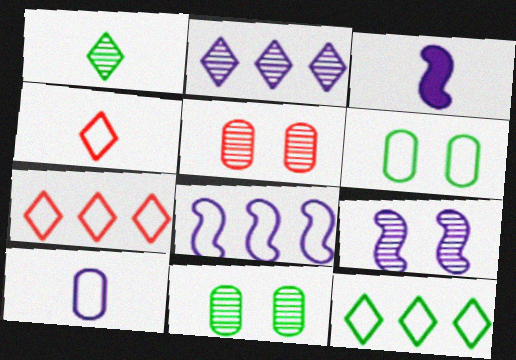[[3, 5, 12], 
[3, 7, 11], 
[3, 8, 9], 
[4, 6, 8]]